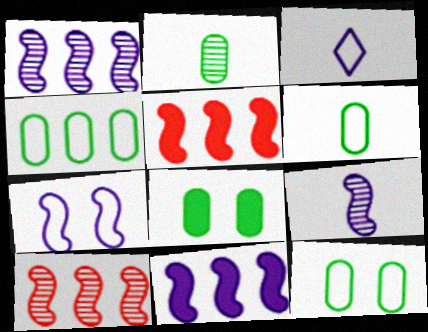[[2, 4, 8], 
[3, 8, 10], 
[4, 6, 12], 
[7, 9, 11]]